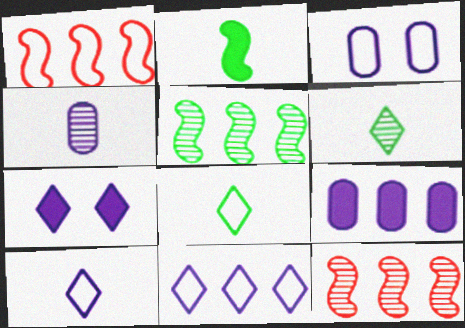[[1, 3, 8], 
[3, 4, 9]]